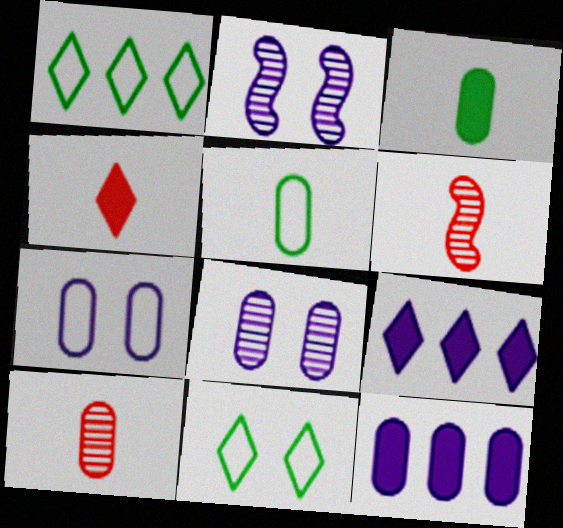[[6, 11, 12]]